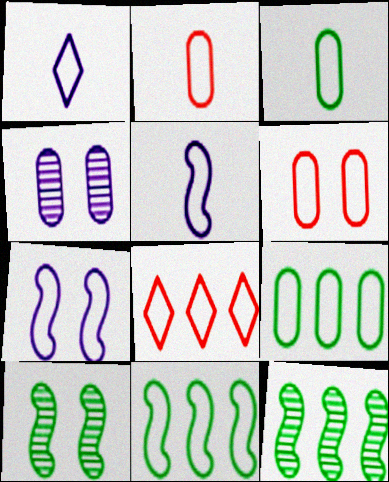[[1, 6, 11], 
[3, 7, 8]]